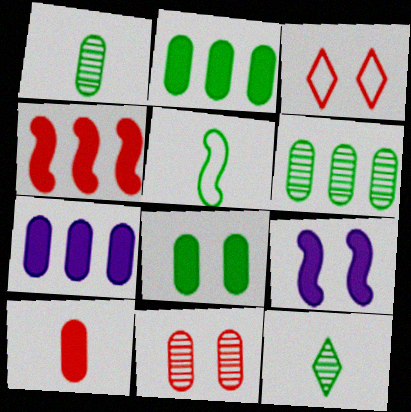[[7, 8, 10]]